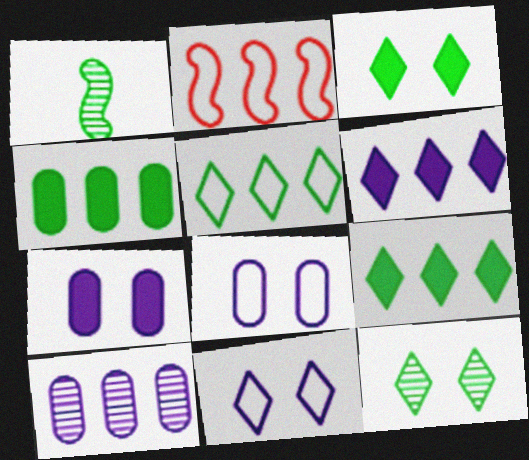[[2, 9, 10]]